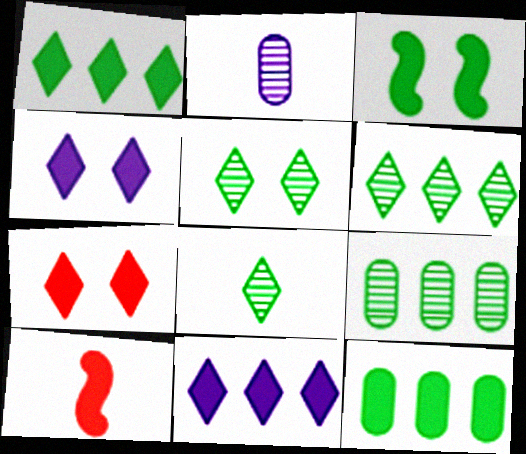[[4, 10, 12], 
[5, 6, 8]]